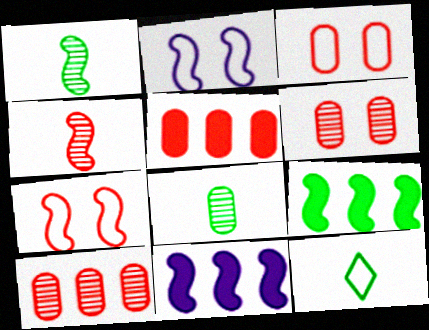[[1, 7, 11], 
[2, 4, 9], 
[6, 11, 12]]